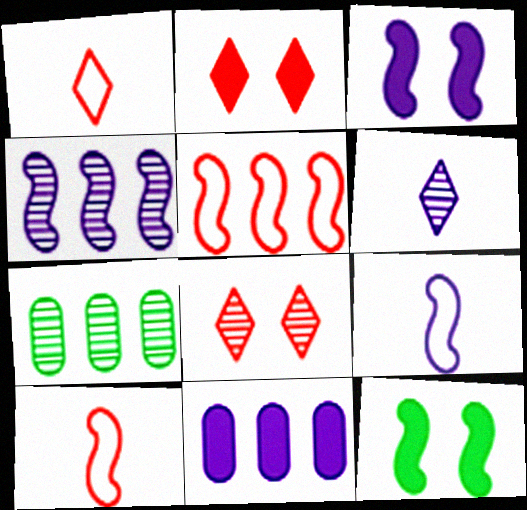[[1, 3, 7], 
[2, 7, 9], 
[3, 4, 9], 
[4, 10, 12]]